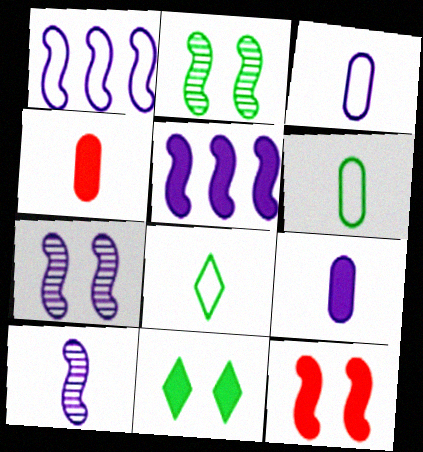[[4, 5, 11], 
[4, 8, 10]]